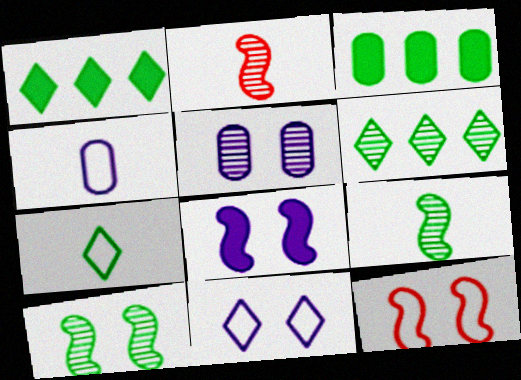[[2, 3, 11], 
[2, 5, 6], 
[3, 7, 10], 
[5, 8, 11], 
[8, 10, 12]]